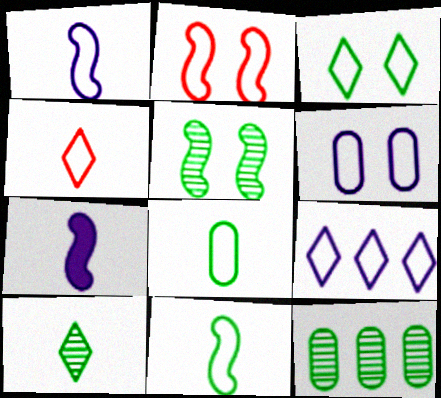[[1, 4, 8], 
[1, 6, 9], 
[2, 3, 6], 
[2, 8, 9], 
[3, 4, 9], 
[5, 10, 12]]